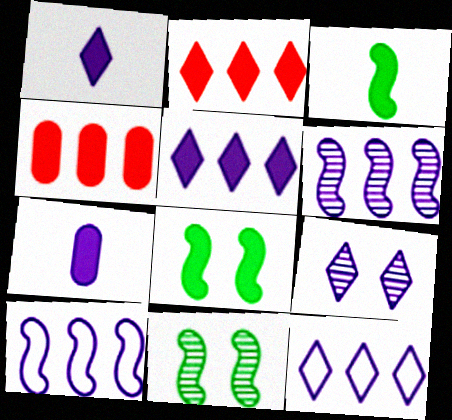[[1, 4, 8], 
[1, 9, 12], 
[2, 7, 8], 
[7, 9, 10]]